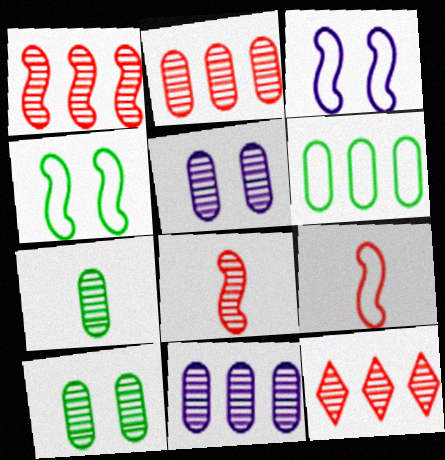[[1, 2, 12], 
[2, 5, 7]]